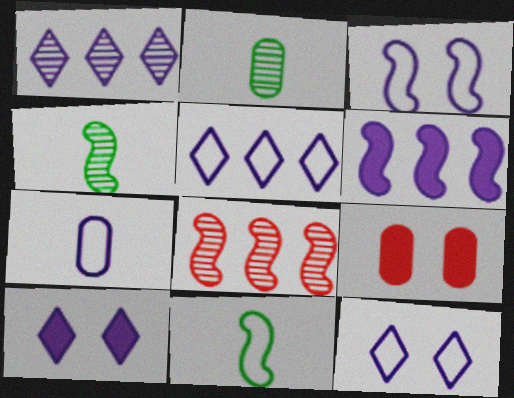[[1, 9, 11], 
[3, 5, 7], 
[4, 5, 9]]